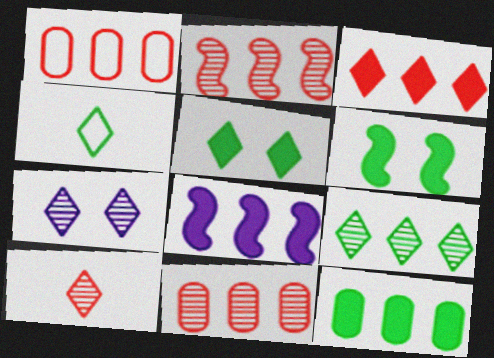[[1, 2, 3], 
[1, 8, 9], 
[3, 4, 7], 
[3, 8, 12], 
[4, 5, 9], 
[7, 9, 10]]